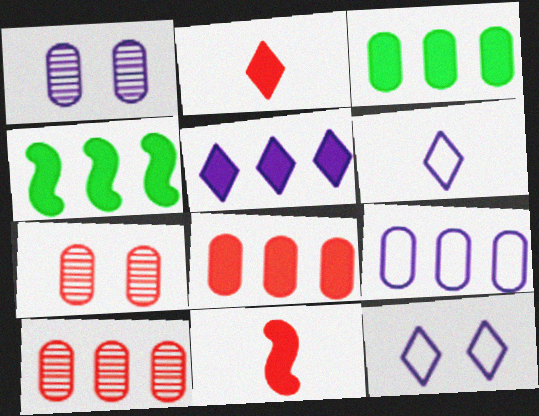[[3, 9, 10], 
[4, 5, 8], 
[4, 6, 7]]